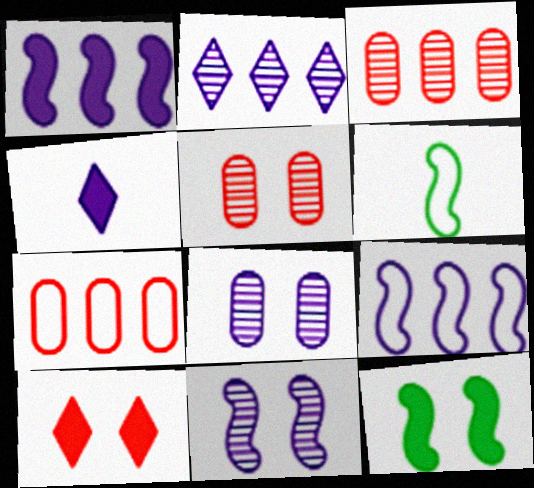[[4, 8, 9]]